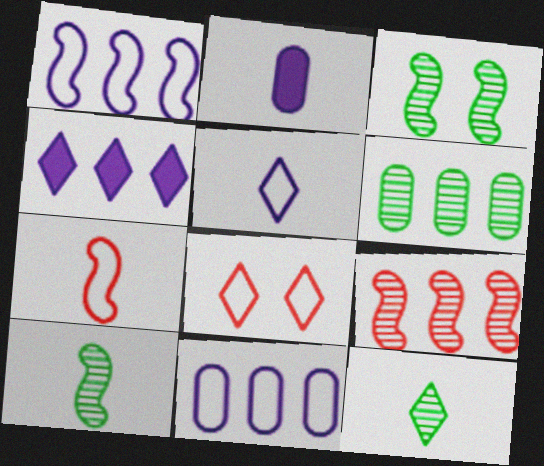[[2, 7, 12], 
[3, 6, 12], 
[4, 8, 12]]